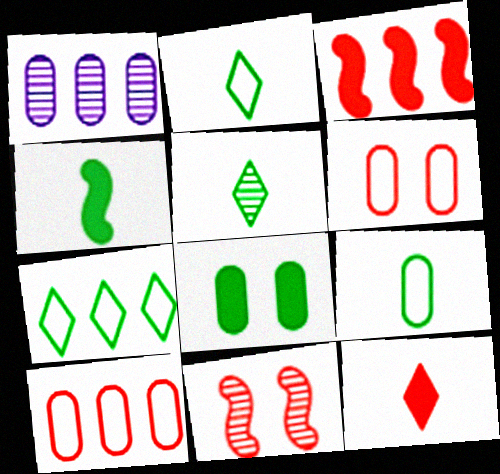[[1, 3, 7], 
[1, 5, 11], 
[4, 5, 9], 
[10, 11, 12]]